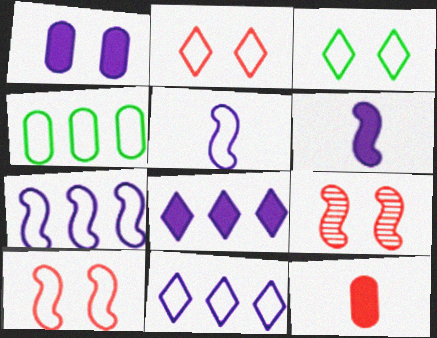[[1, 3, 9], 
[1, 6, 8], 
[2, 4, 5]]